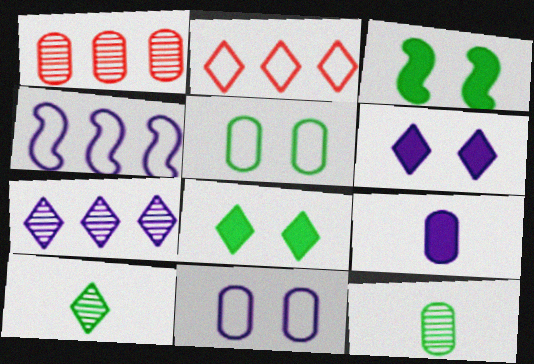[[1, 5, 9], 
[2, 6, 10]]